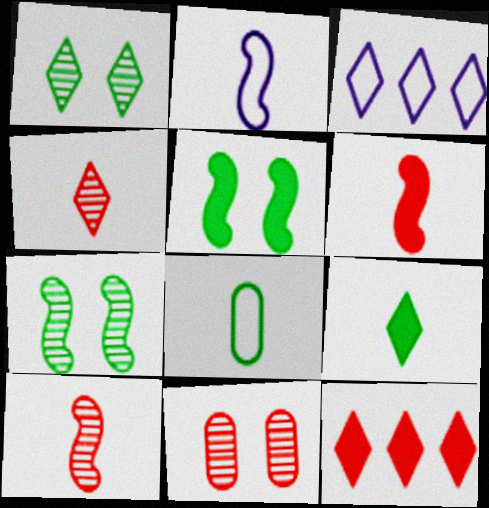[]